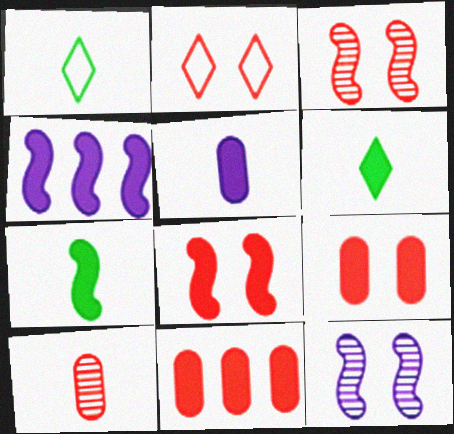[[1, 11, 12], 
[2, 3, 9], 
[4, 6, 9], 
[4, 7, 8]]